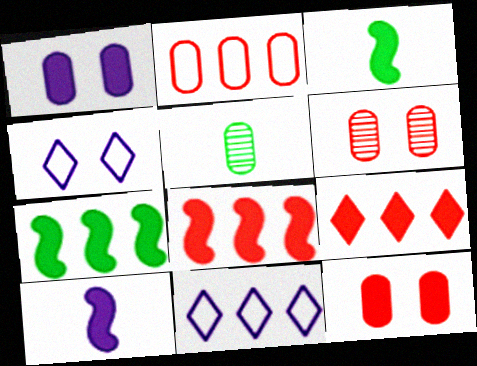[[1, 2, 5], 
[1, 3, 9], 
[3, 6, 11], 
[4, 5, 8]]